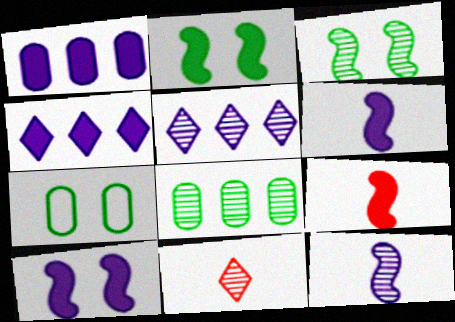[[5, 7, 9]]